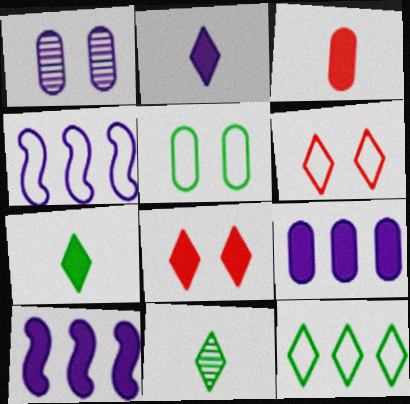[[1, 2, 4]]